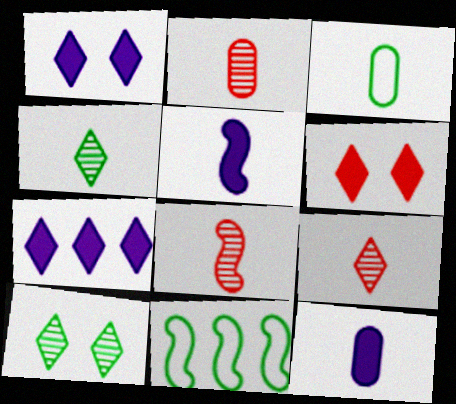[[1, 2, 11], 
[2, 3, 12], 
[2, 8, 9], 
[3, 5, 9]]